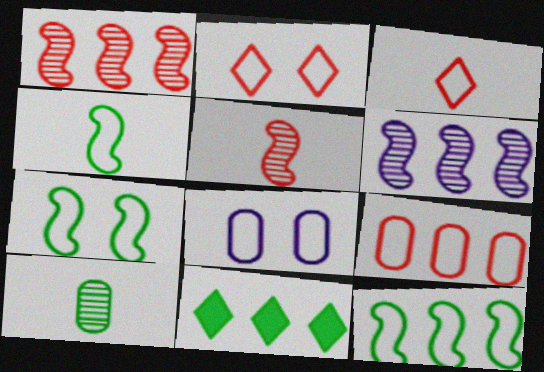[[2, 7, 8], 
[3, 8, 12], 
[4, 7, 12], 
[5, 8, 11], 
[6, 9, 11], 
[7, 10, 11]]